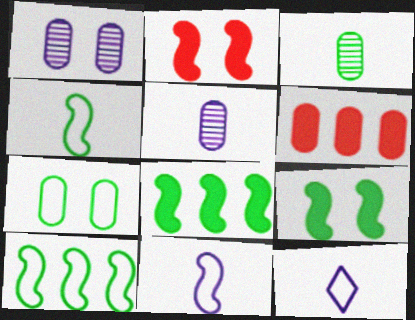[[5, 6, 7]]